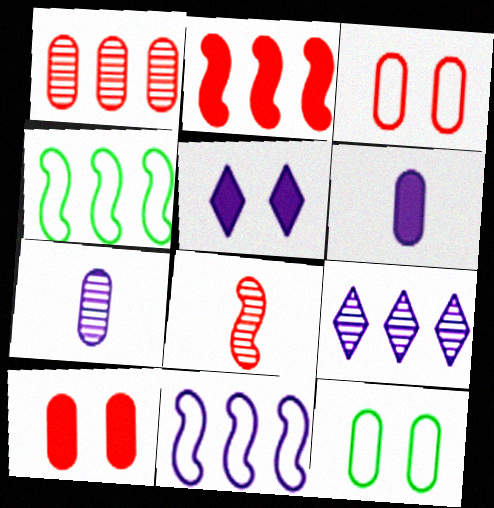[[1, 6, 12], 
[5, 7, 11]]